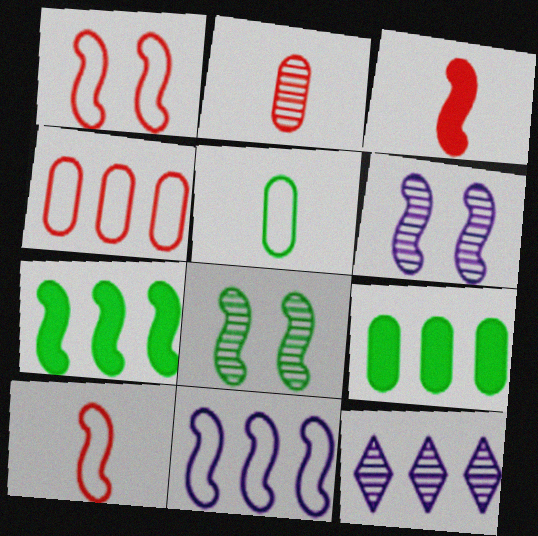[[2, 8, 12], 
[3, 8, 11], 
[4, 7, 12], 
[6, 7, 10]]